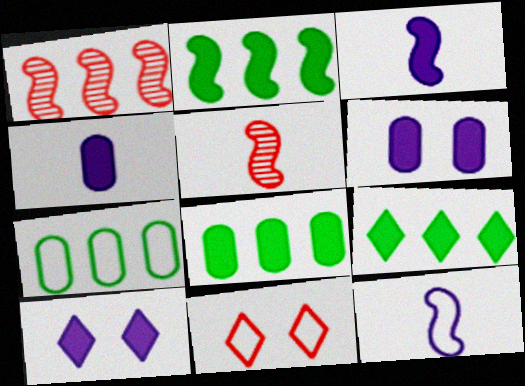[[2, 8, 9], 
[5, 7, 10], 
[7, 11, 12]]